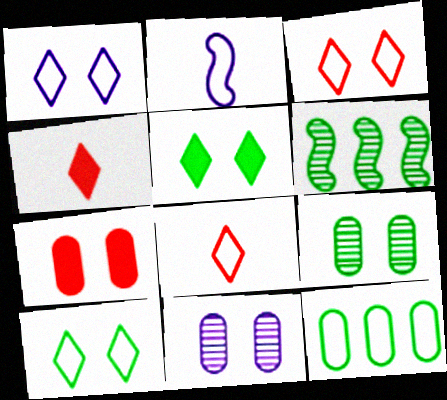[[1, 3, 10], 
[2, 3, 12]]